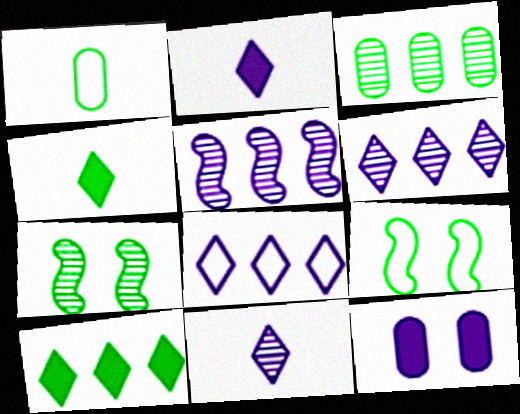[[1, 7, 10], 
[3, 4, 9]]